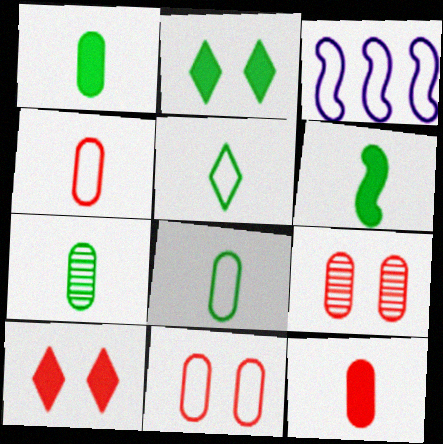[[1, 7, 8], 
[3, 5, 11], 
[3, 7, 10], 
[5, 6, 7]]